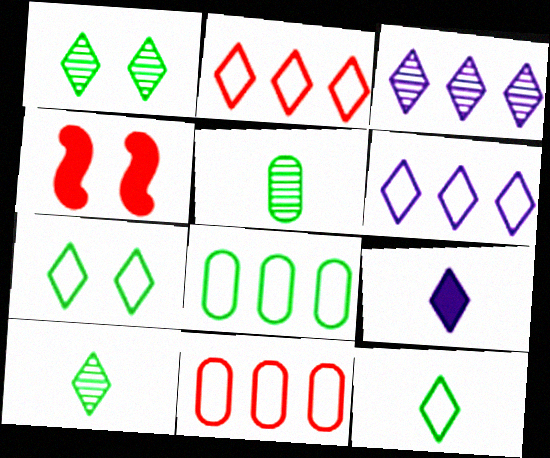[[1, 2, 9], 
[4, 5, 6]]